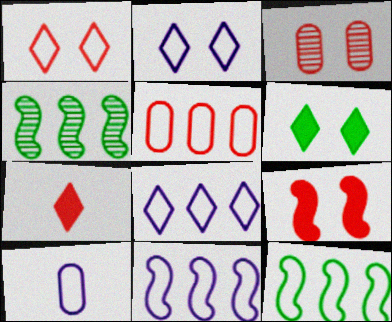[[1, 3, 9], 
[1, 10, 12], 
[2, 10, 11], 
[5, 8, 12]]